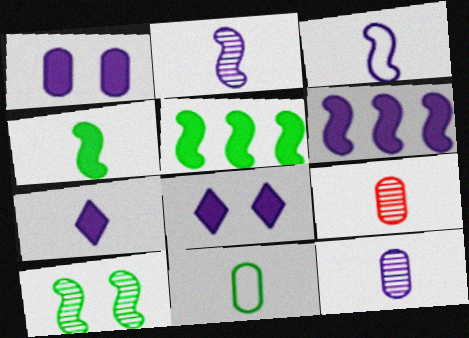[[1, 6, 7], 
[3, 7, 12]]